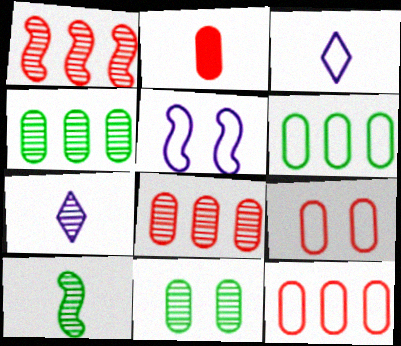[[1, 7, 11], 
[2, 3, 10], 
[2, 8, 9]]